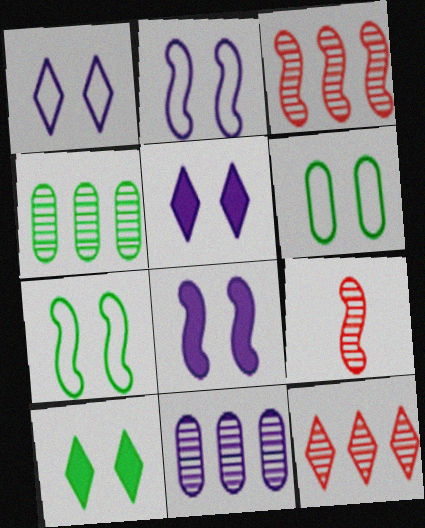[]